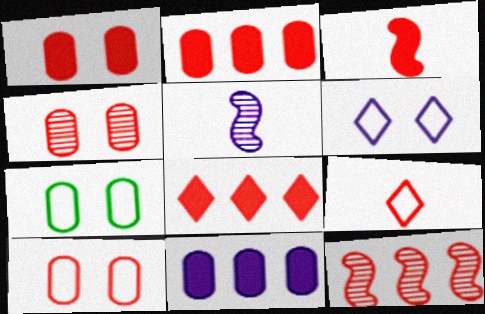[[1, 3, 8], 
[1, 4, 10], 
[1, 9, 12], 
[5, 6, 11], 
[5, 7, 8]]